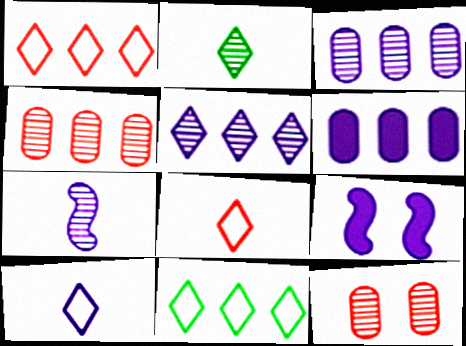[[3, 9, 10]]